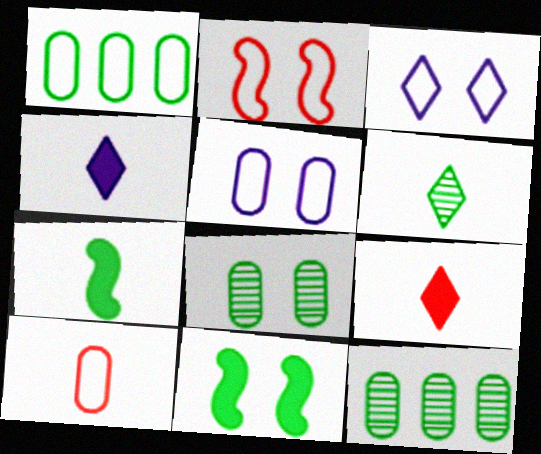[[1, 5, 10], 
[1, 6, 11], 
[2, 4, 12]]